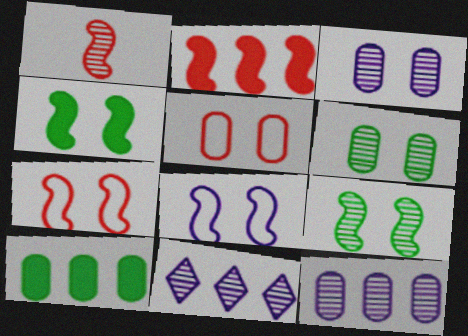[[1, 2, 7], 
[1, 6, 11]]